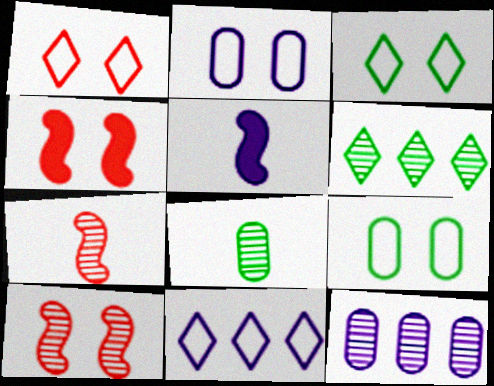[[4, 8, 11]]